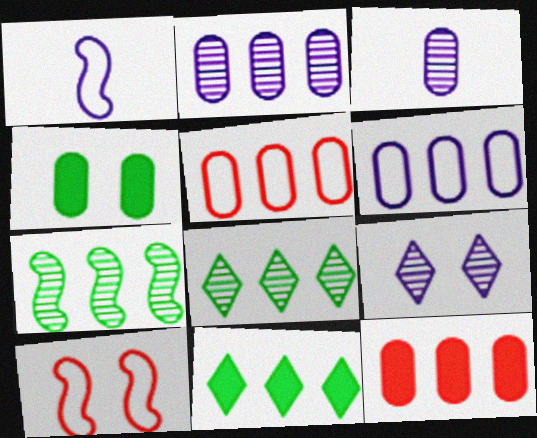[[3, 4, 5], 
[3, 10, 11], 
[4, 9, 10]]